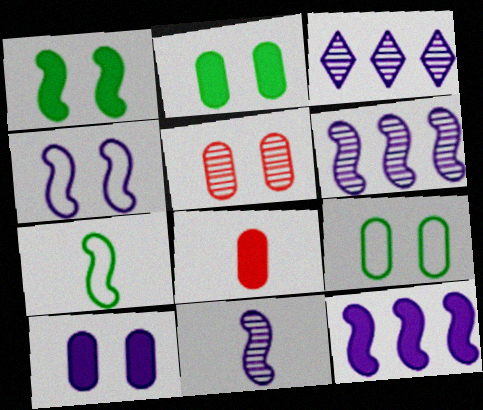[[4, 11, 12], 
[5, 9, 10]]